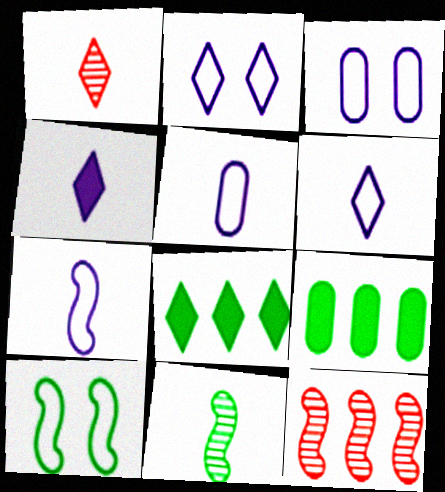[[1, 2, 8], 
[5, 6, 7]]